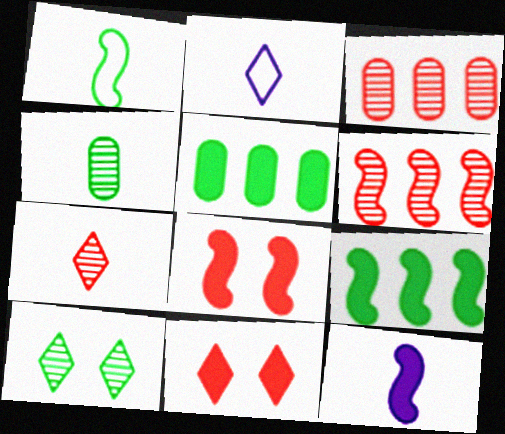[[1, 5, 10], 
[5, 11, 12], 
[8, 9, 12]]